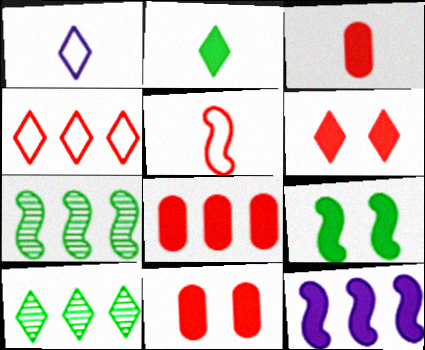[[1, 6, 10], 
[1, 7, 11], 
[2, 11, 12], 
[3, 8, 11]]